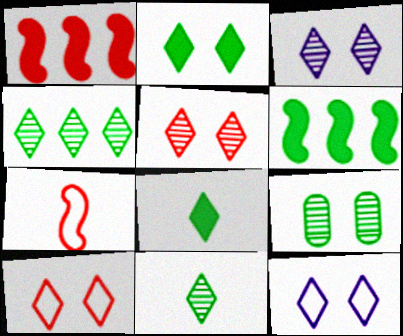[[2, 3, 10], 
[2, 5, 12]]